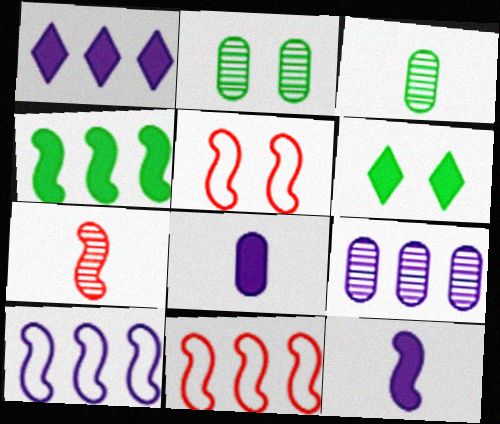[[1, 3, 5], 
[1, 9, 10]]